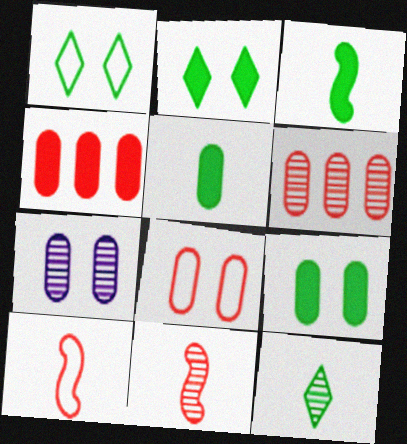[[7, 8, 9]]